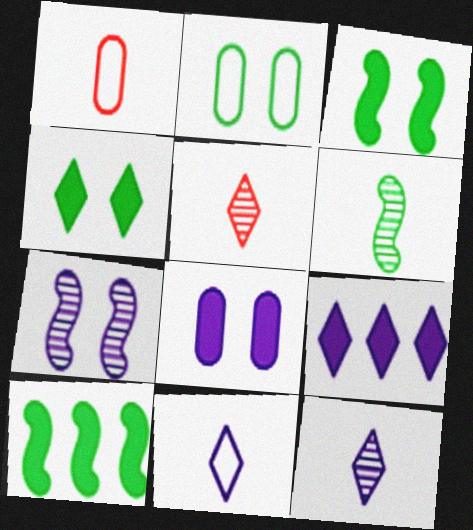[]